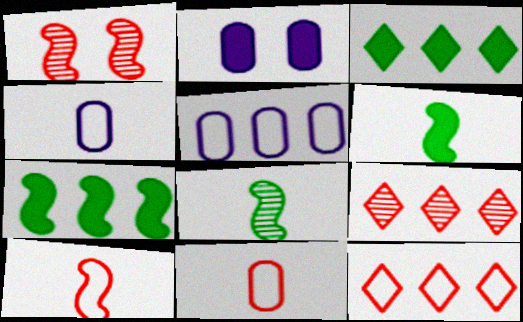[[1, 3, 4], 
[2, 8, 12], 
[5, 7, 9]]